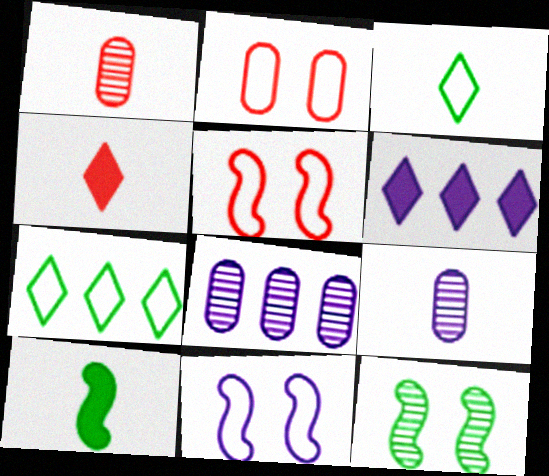[[6, 9, 11]]